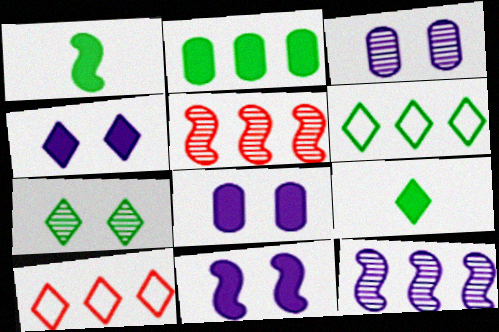[[1, 3, 10], 
[2, 10, 12], 
[4, 8, 11], 
[6, 7, 9]]